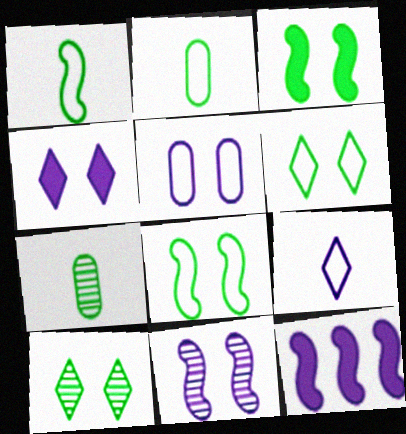[[4, 5, 11]]